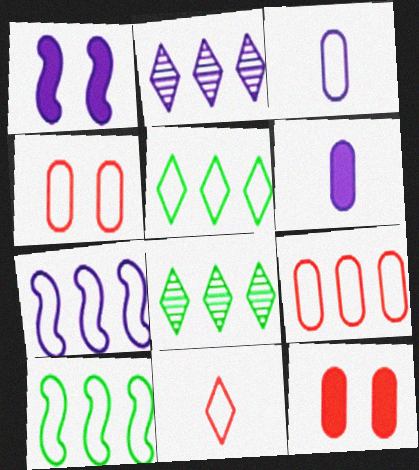[[1, 2, 3], 
[5, 7, 9]]